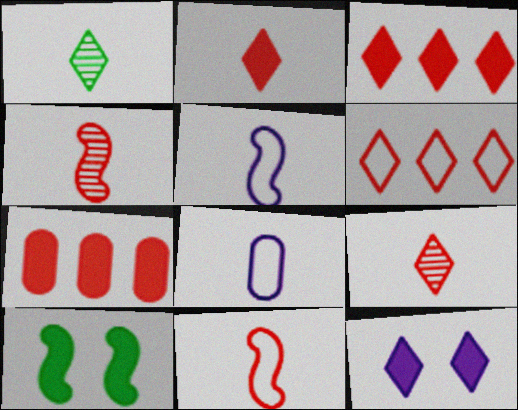[[1, 6, 12]]